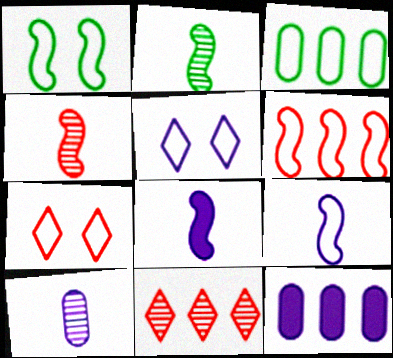[[1, 6, 9], 
[2, 7, 12], 
[3, 7, 9]]